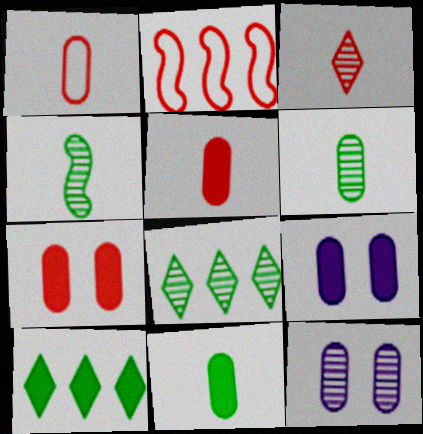[[2, 3, 7]]